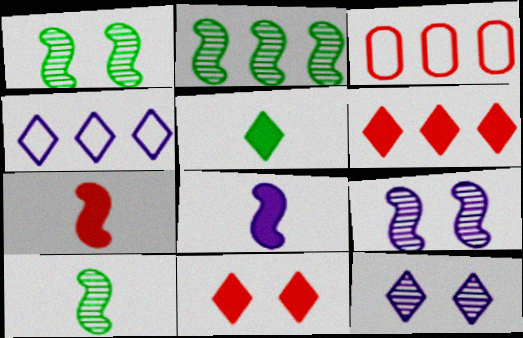[[1, 2, 10], 
[3, 5, 9]]